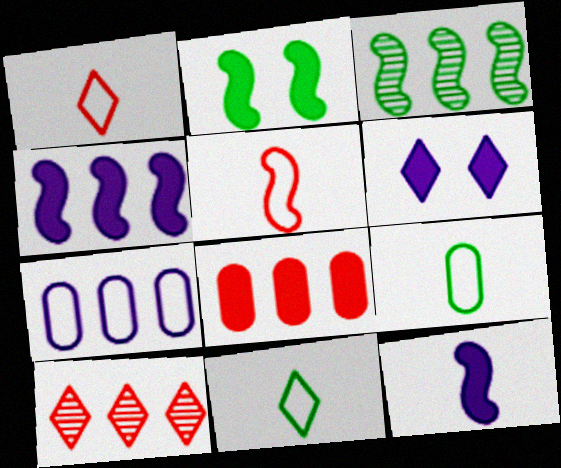[[6, 10, 11]]